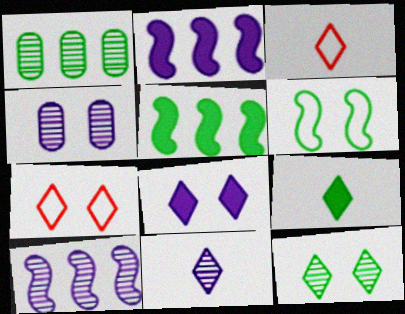[[1, 6, 9], 
[3, 4, 5], 
[3, 9, 11], 
[4, 10, 11], 
[7, 8, 12]]